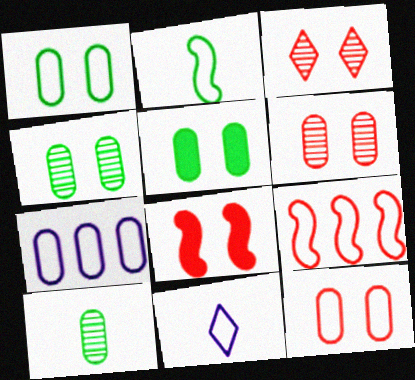[[1, 4, 5], 
[1, 9, 11], 
[3, 8, 12]]